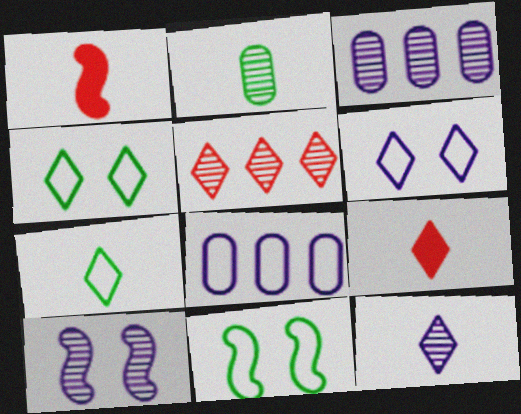[[1, 3, 4], 
[2, 5, 10], 
[3, 9, 11], 
[3, 10, 12], 
[7, 9, 12]]